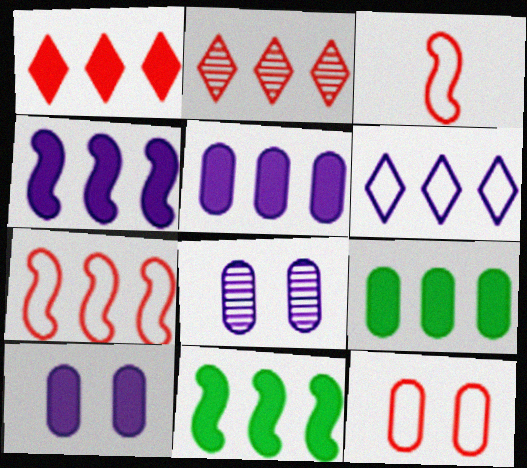[[1, 4, 9], 
[1, 5, 11]]